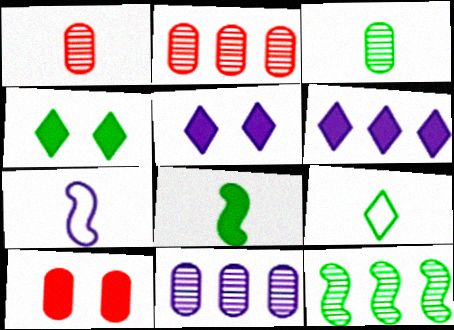[[2, 4, 7], 
[3, 8, 9], 
[5, 7, 11], 
[6, 8, 10]]